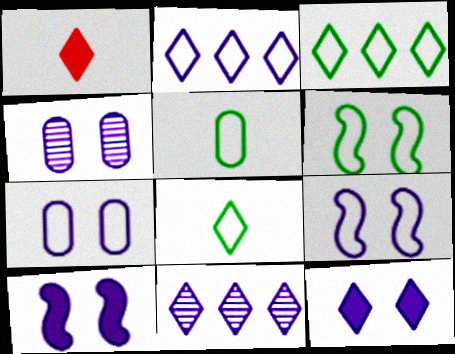[[3, 5, 6], 
[4, 9, 12]]